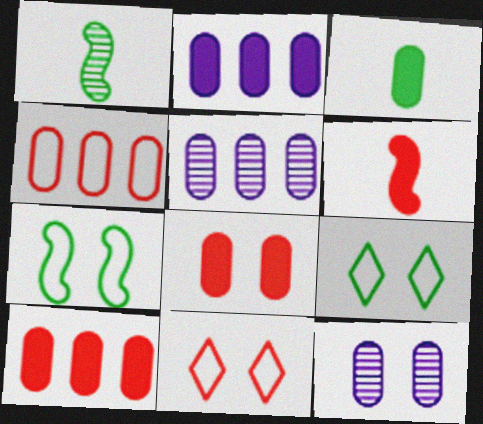[[1, 2, 11], 
[2, 3, 8], 
[3, 4, 12], 
[5, 6, 9]]